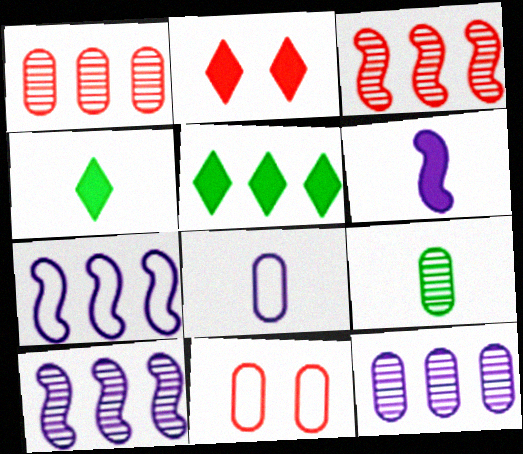[[1, 5, 7], 
[2, 7, 9], 
[4, 10, 11]]